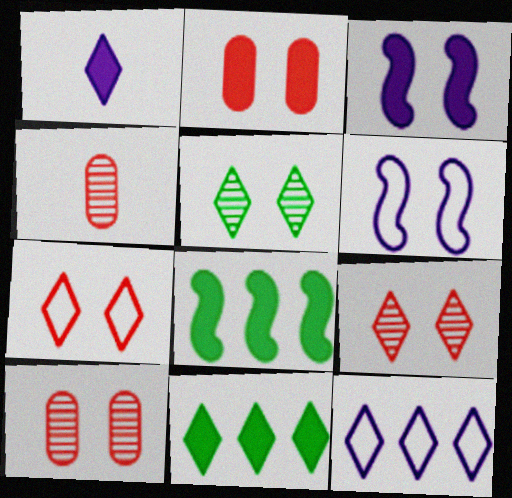[[1, 2, 8], 
[2, 5, 6], 
[4, 6, 11]]